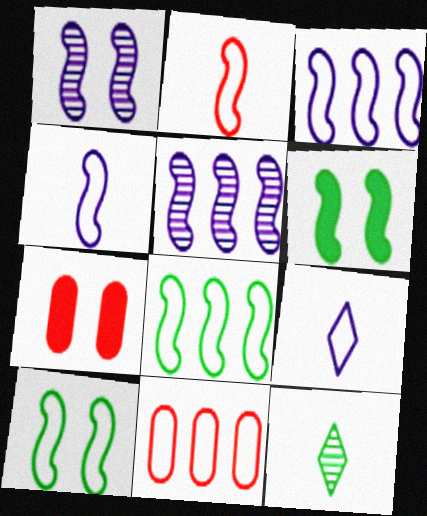[[2, 3, 10], 
[2, 5, 6], 
[3, 7, 12], 
[9, 10, 11]]